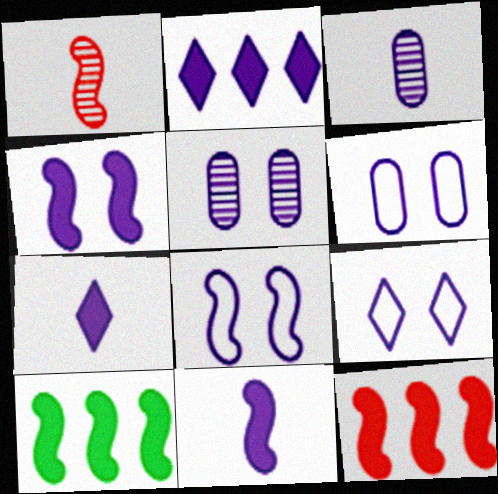[[1, 8, 10], 
[2, 3, 8], 
[4, 5, 9], 
[6, 8, 9]]